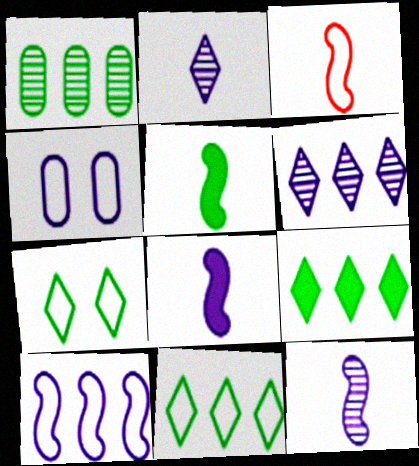[[1, 5, 7], 
[3, 4, 11], 
[3, 5, 12], 
[4, 6, 8]]